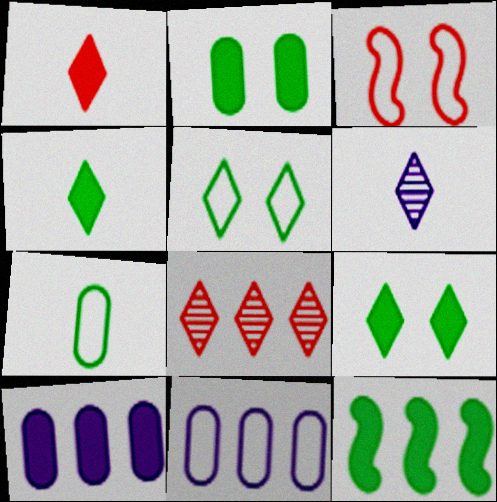[[2, 4, 12], 
[8, 11, 12]]